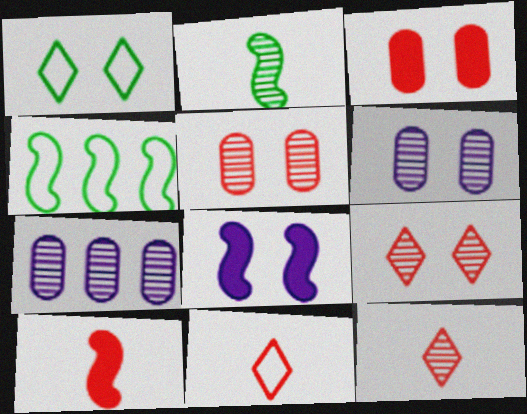[[1, 5, 8], 
[1, 7, 10], 
[2, 7, 9]]